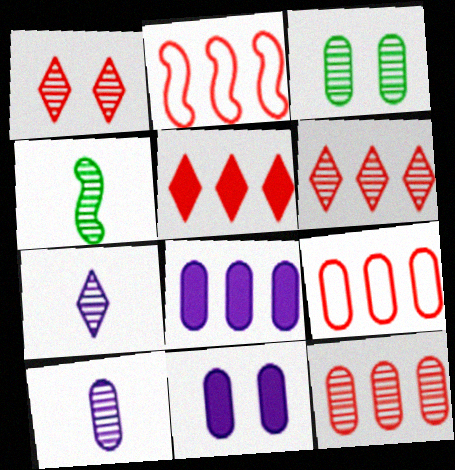[[2, 5, 12], 
[3, 10, 12]]